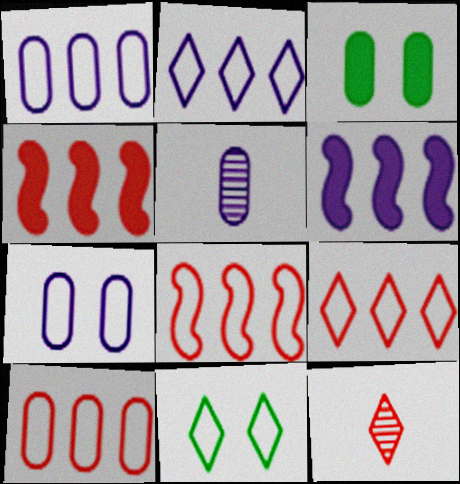[[3, 5, 10], 
[4, 5, 11], 
[8, 9, 10]]